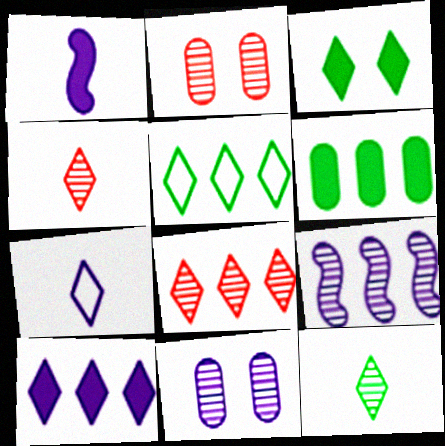[[1, 2, 5], 
[2, 9, 12], 
[3, 5, 12], 
[3, 7, 8], 
[5, 8, 10]]